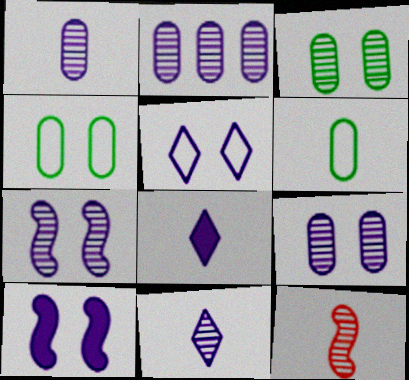[[1, 2, 9], 
[2, 7, 11], 
[5, 9, 10], 
[6, 8, 12]]